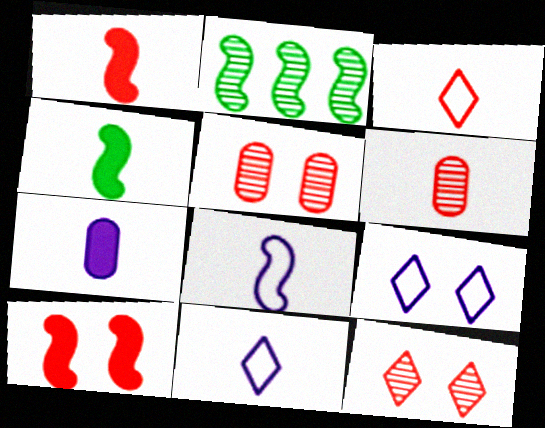[[1, 3, 6], 
[2, 8, 10], 
[4, 6, 11]]